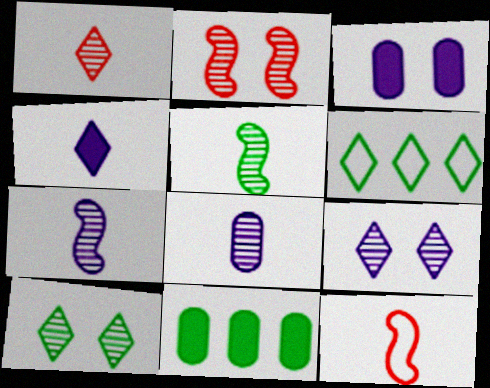[[1, 5, 8], 
[9, 11, 12]]